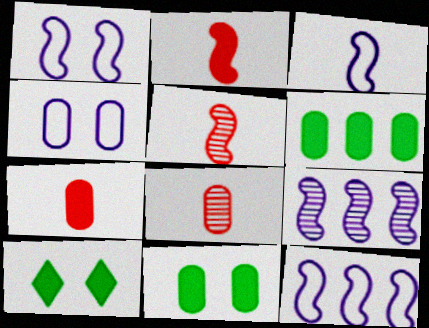[[1, 3, 12], 
[4, 6, 8], 
[8, 10, 12]]